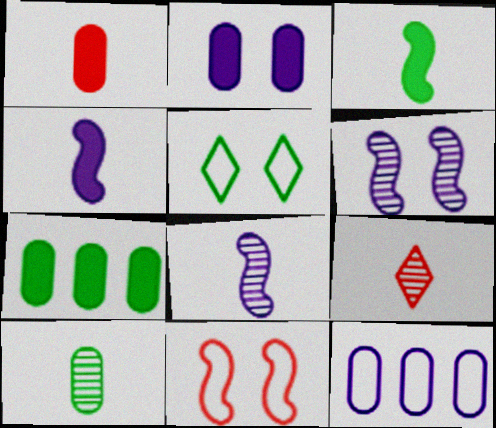[[1, 2, 7], 
[8, 9, 10]]